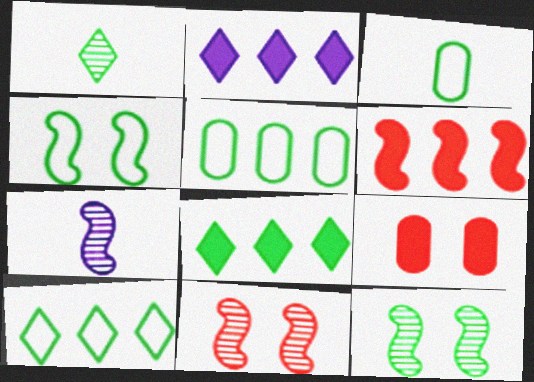[[2, 3, 11], 
[3, 4, 10], 
[3, 8, 12], 
[4, 6, 7], 
[7, 9, 10]]